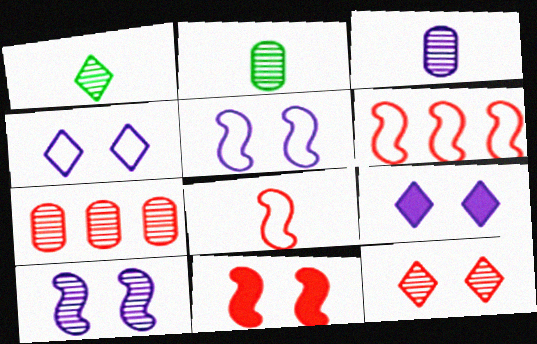[[1, 7, 10], 
[2, 6, 9]]